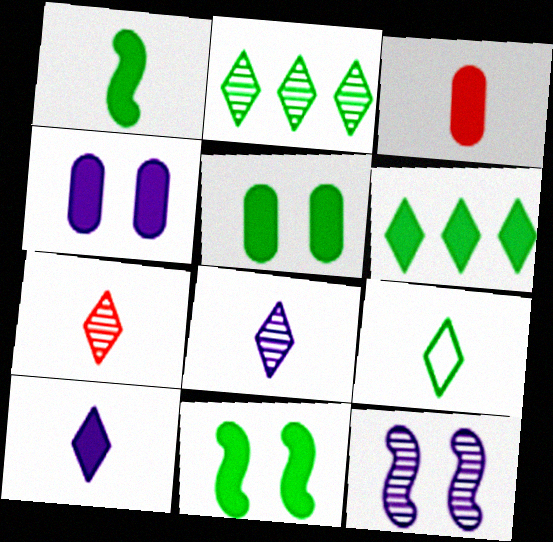[[1, 3, 10], 
[1, 5, 6], 
[7, 9, 10]]